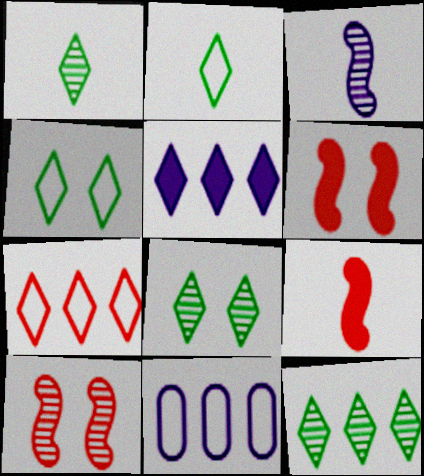[[1, 6, 11], 
[1, 8, 12], 
[5, 7, 12], 
[8, 9, 11]]